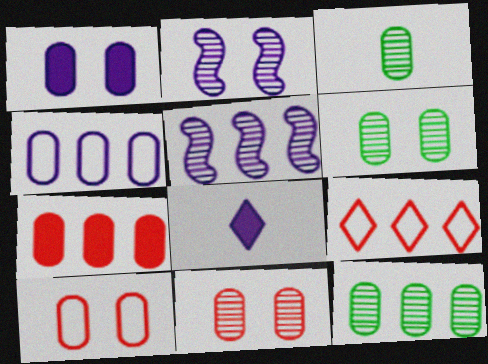[[1, 6, 10], 
[2, 4, 8], 
[3, 6, 12], 
[4, 7, 12]]